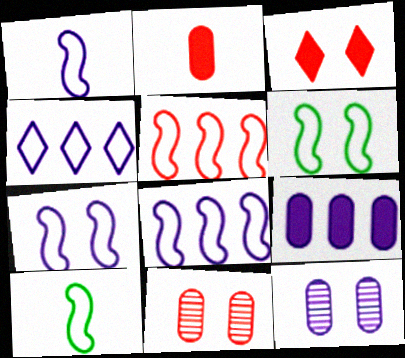[[1, 5, 6], 
[1, 7, 8], 
[3, 6, 12], 
[5, 7, 10]]